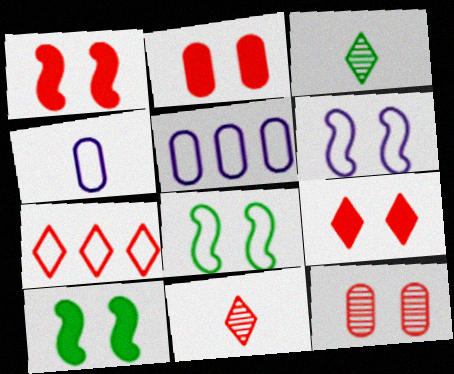[[1, 2, 9], 
[1, 3, 5], 
[4, 7, 8], 
[5, 10, 11], 
[7, 9, 11]]